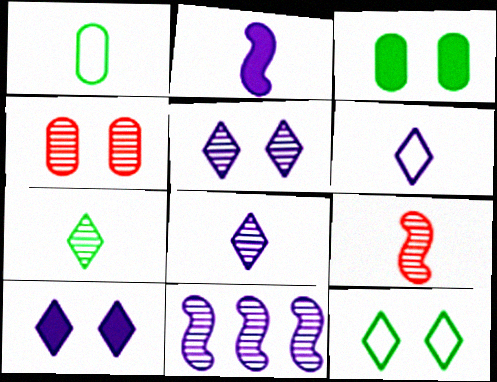[[4, 7, 11]]